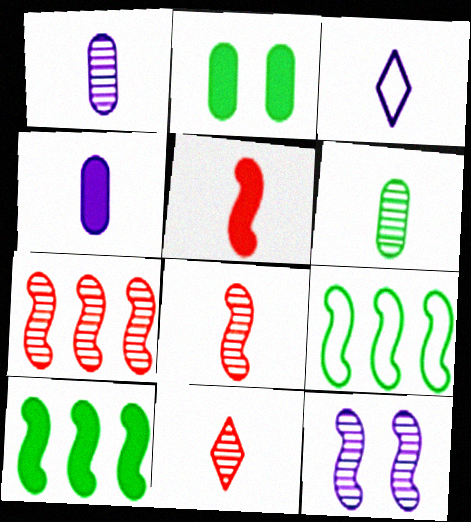[[2, 3, 7], 
[3, 5, 6], 
[5, 9, 12]]